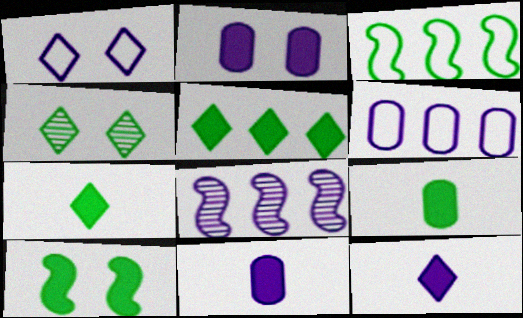[[1, 8, 11], 
[3, 4, 9], 
[5, 9, 10]]